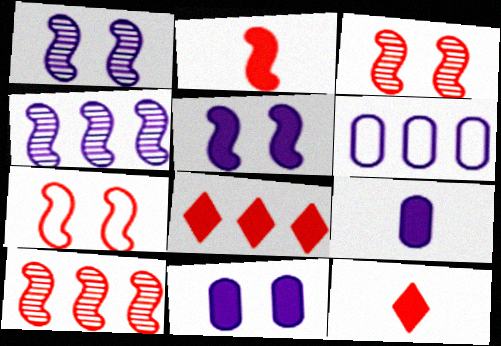[[2, 7, 10]]